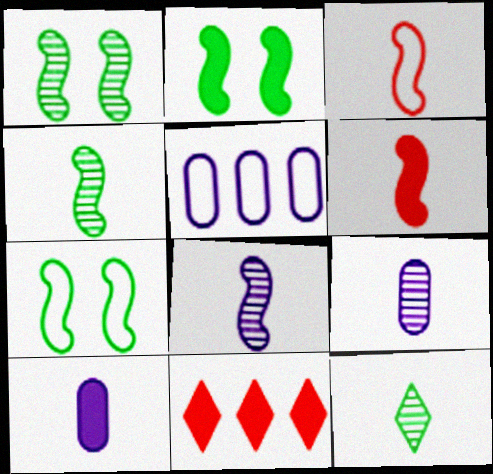[[1, 2, 7], 
[2, 10, 11], 
[3, 10, 12], 
[7, 9, 11]]